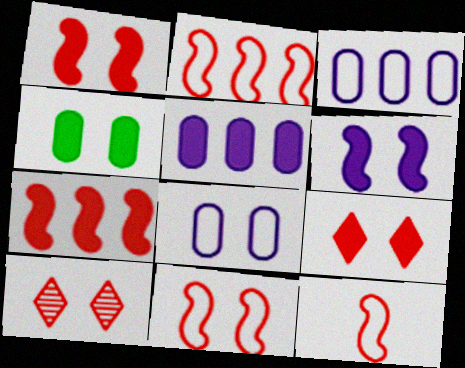[[2, 11, 12], 
[4, 6, 9]]